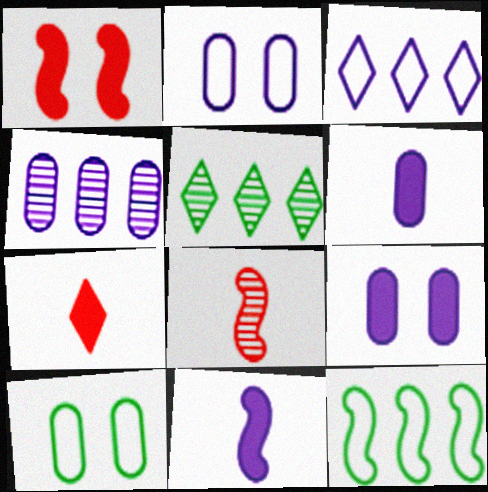[[2, 4, 6]]